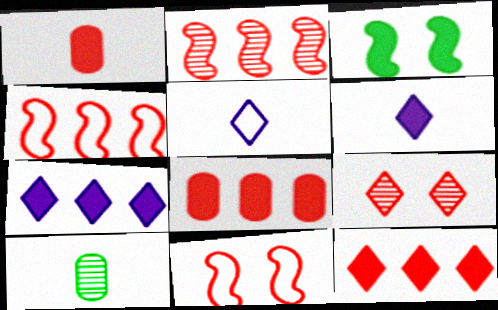[[1, 3, 7], 
[1, 4, 9], 
[3, 6, 8], 
[7, 10, 11]]